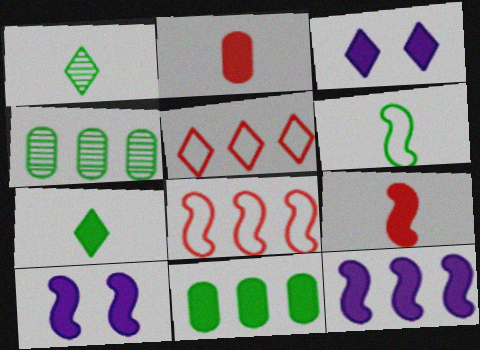[[1, 3, 5], 
[3, 9, 11], 
[4, 5, 12]]